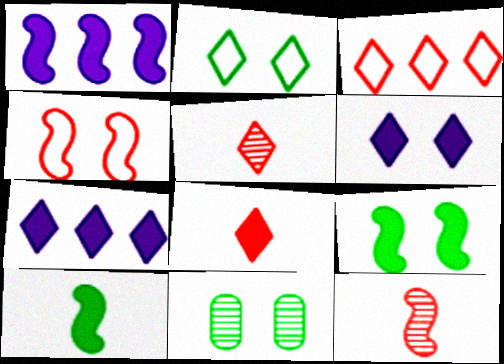[[2, 5, 7], 
[2, 9, 11], 
[4, 6, 11]]